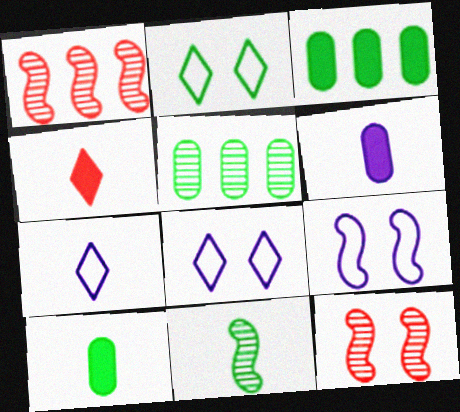[[1, 2, 6], 
[1, 8, 10], 
[2, 3, 11], 
[3, 7, 12], 
[4, 5, 9]]